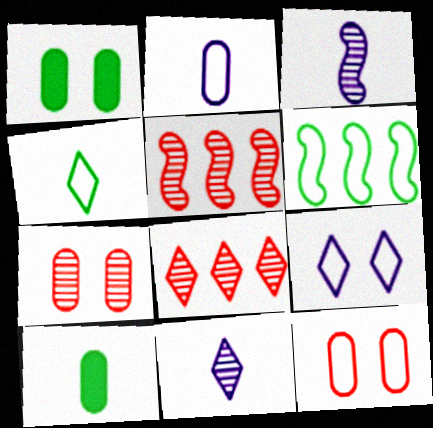[[5, 9, 10]]